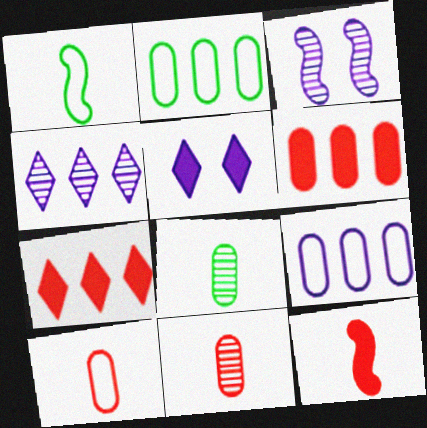[]